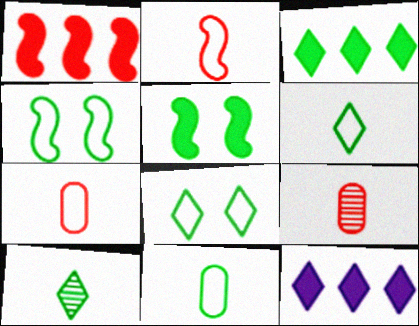[[3, 8, 10], 
[4, 9, 12]]